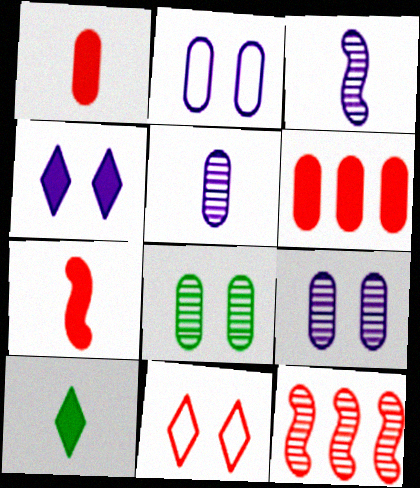[[1, 11, 12], 
[2, 10, 12]]